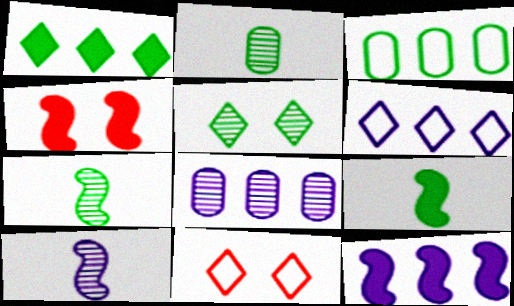[[2, 4, 6], 
[2, 11, 12], 
[3, 5, 9], 
[4, 9, 12], 
[6, 8, 12], 
[8, 9, 11]]